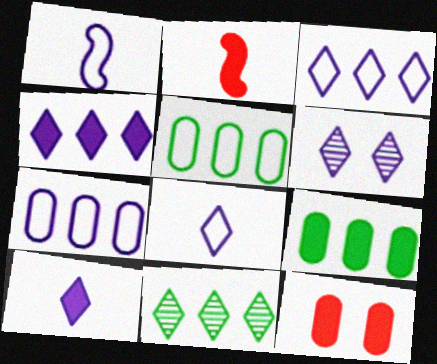[[1, 11, 12], 
[2, 5, 6], 
[3, 6, 10], 
[4, 6, 8]]